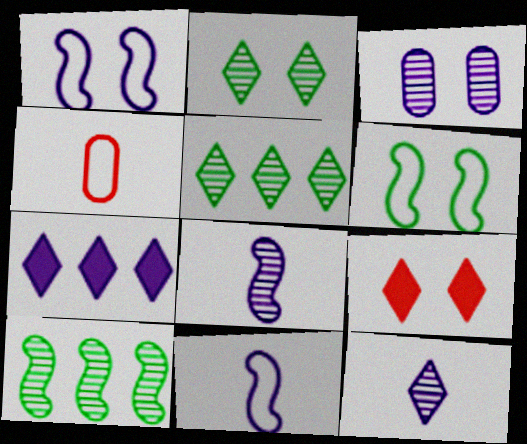[[3, 6, 9], 
[3, 7, 11]]